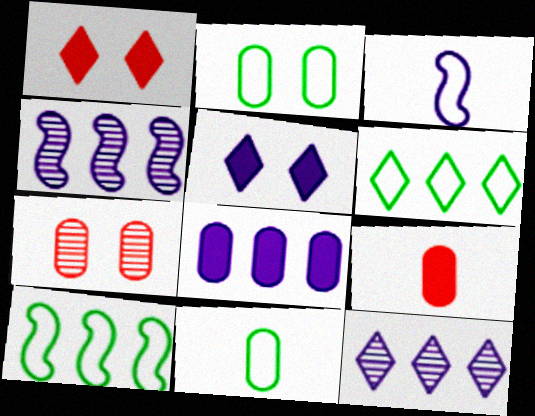[[1, 4, 11], 
[7, 8, 11]]